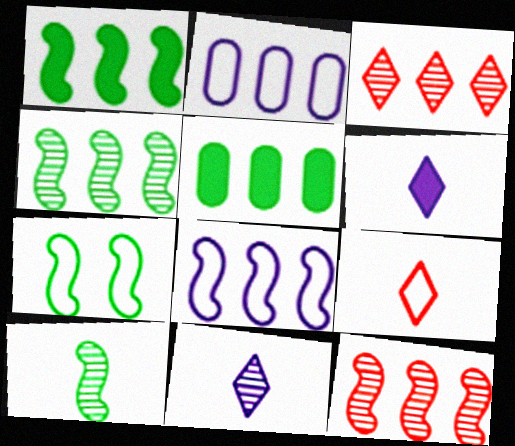[[1, 2, 3], 
[1, 7, 10], 
[1, 8, 12], 
[2, 7, 9], 
[3, 5, 8]]